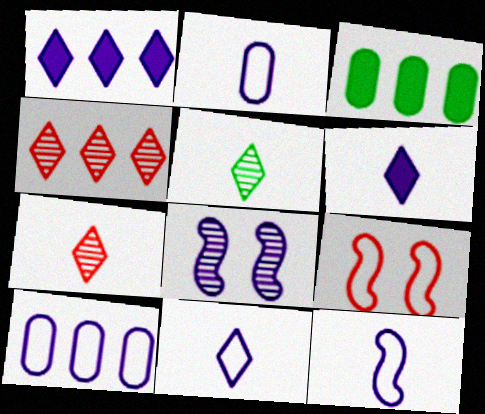[[1, 2, 8], 
[2, 11, 12], 
[6, 8, 10]]